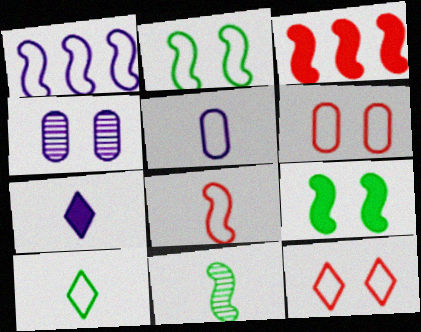[[1, 2, 8], 
[1, 4, 7], 
[1, 6, 10], 
[3, 4, 10], 
[4, 9, 12], 
[5, 8, 10]]